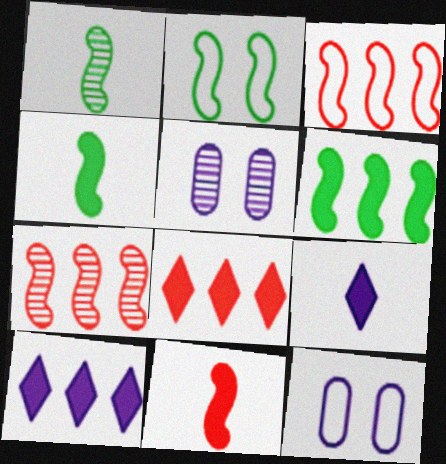[[1, 2, 6], 
[1, 8, 12]]